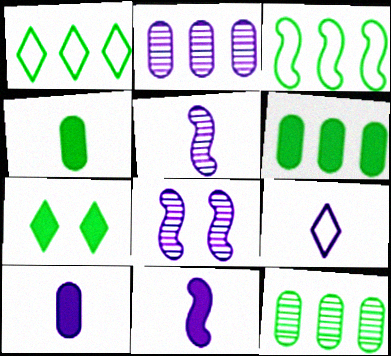[[5, 9, 10]]